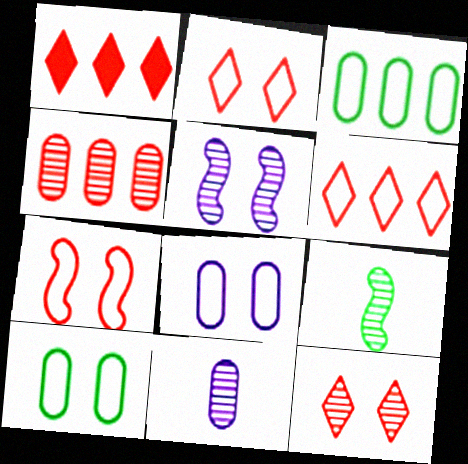[[1, 8, 9]]